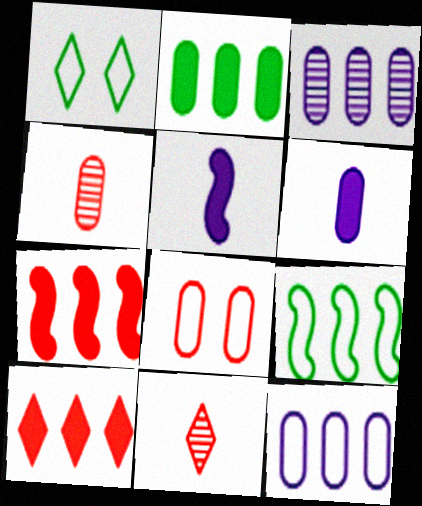[[3, 9, 10], 
[7, 8, 11]]